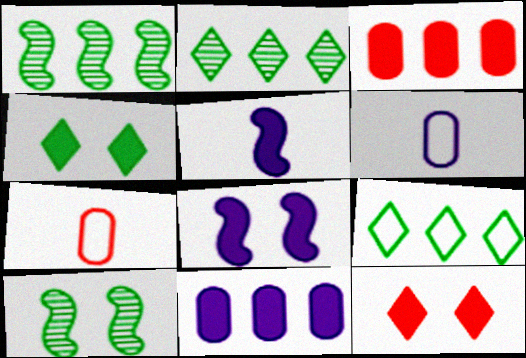[[1, 6, 12], 
[2, 7, 8], 
[3, 4, 5]]